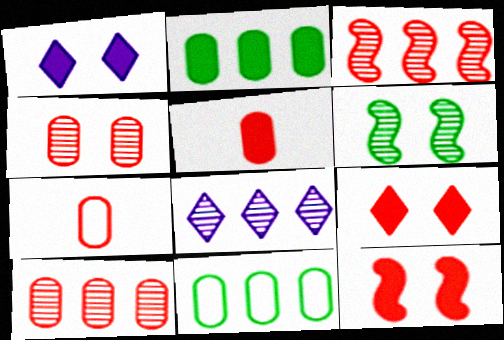[[3, 7, 9]]